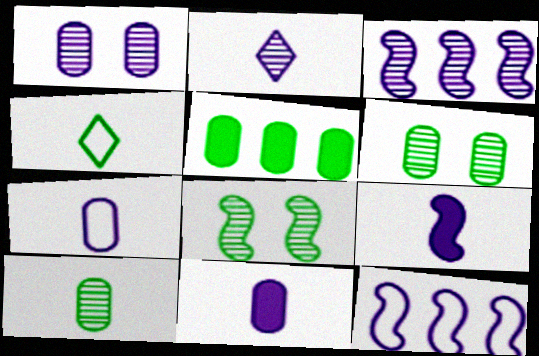[[1, 2, 3], 
[2, 7, 9], 
[4, 5, 8]]